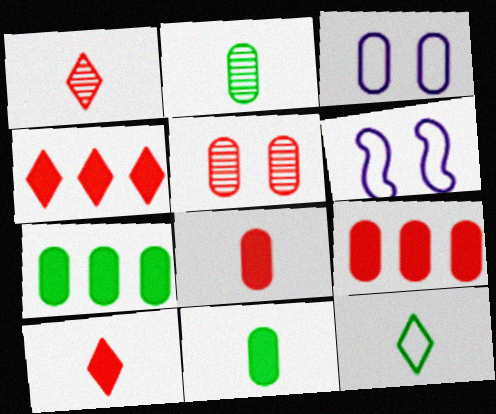[[1, 6, 7], 
[2, 3, 9], 
[2, 4, 6]]